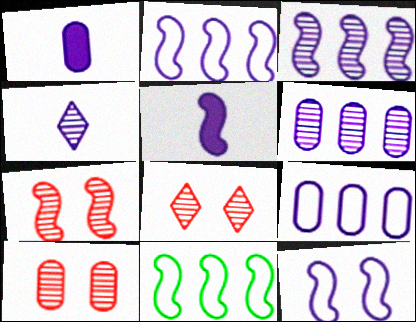[[1, 8, 11], 
[3, 5, 12], 
[5, 7, 11], 
[7, 8, 10]]